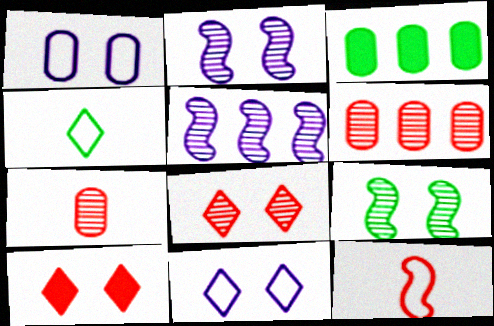[[1, 3, 7], 
[1, 9, 10], 
[3, 4, 9], 
[6, 10, 12]]